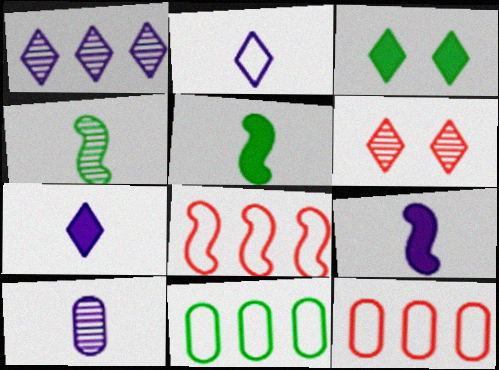[[2, 9, 10], 
[3, 4, 11], 
[3, 8, 10], 
[6, 9, 11]]